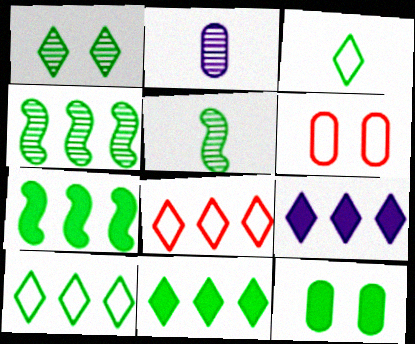[[1, 3, 11], 
[3, 4, 12], 
[5, 6, 9], 
[5, 10, 12]]